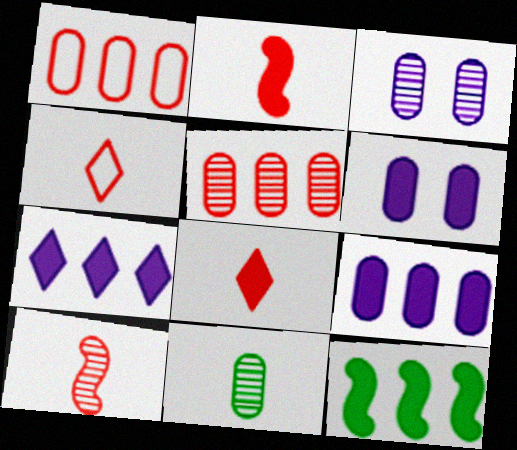[[1, 6, 11], 
[3, 4, 12], 
[3, 5, 11], 
[6, 8, 12]]